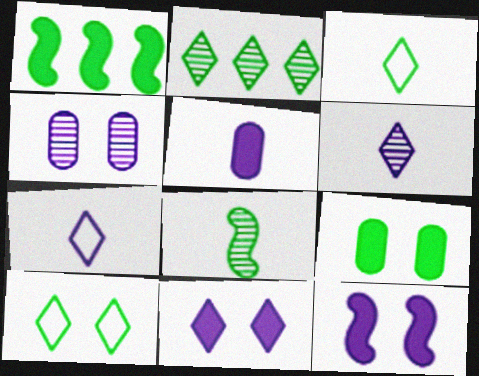[]